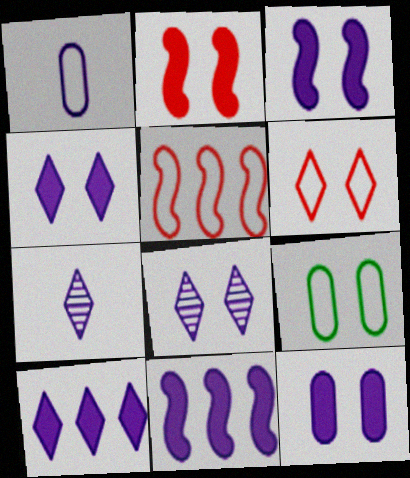[[1, 8, 11], 
[2, 8, 9], 
[3, 4, 12]]